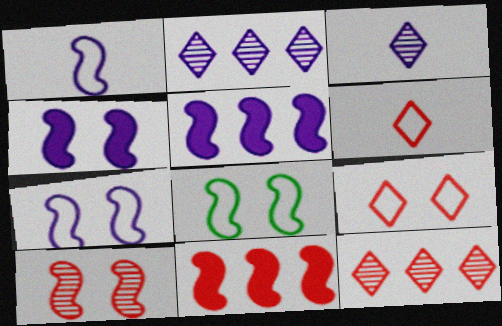[[4, 8, 10]]